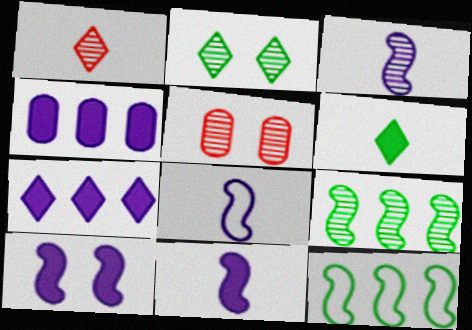[[3, 8, 11]]